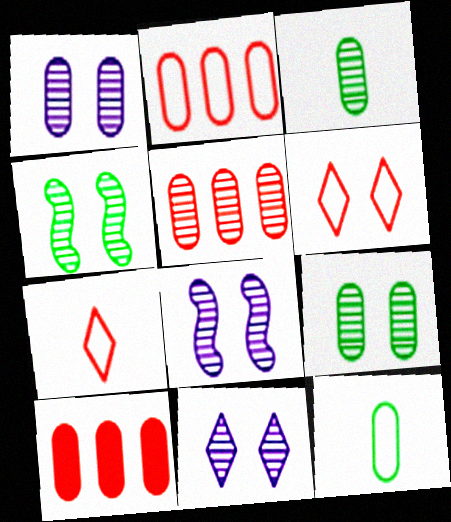[[1, 3, 5], 
[1, 8, 11], 
[1, 10, 12], 
[2, 5, 10]]